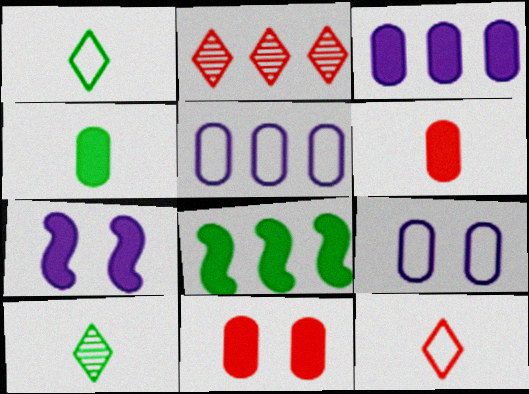[[2, 5, 8], 
[3, 4, 11]]